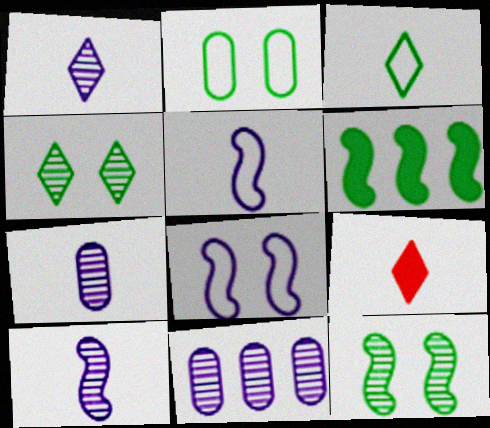[[1, 3, 9], 
[1, 7, 10]]